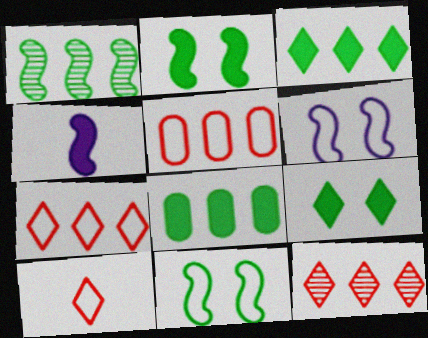[]